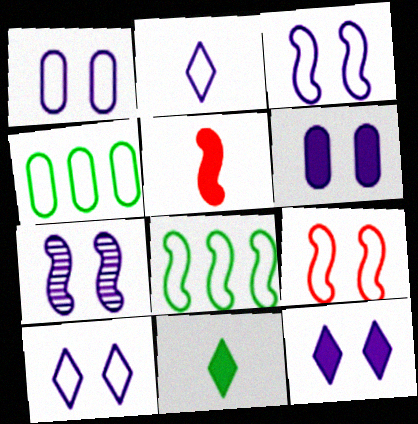[[1, 3, 10], 
[1, 7, 12], 
[2, 4, 9], 
[5, 7, 8], 
[6, 7, 10]]